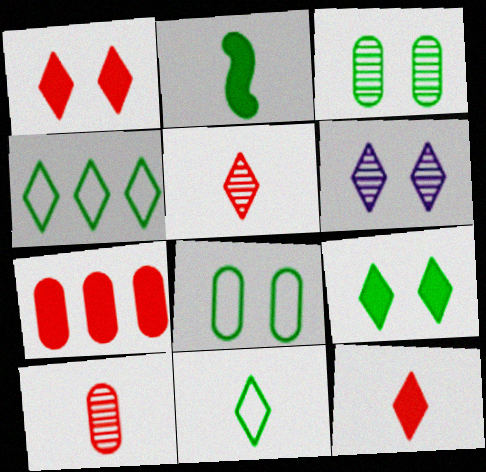[[2, 3, 4], 
[4, 6, 12]]